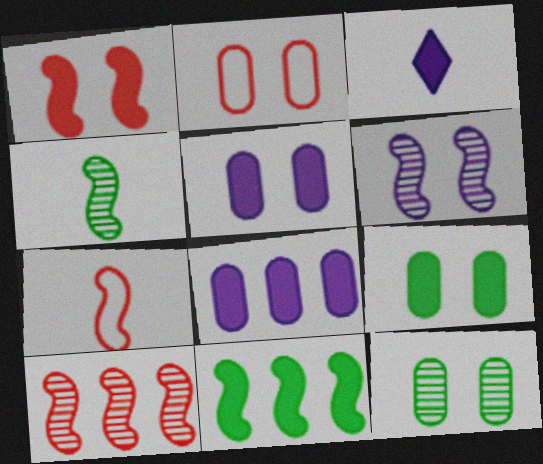[[1, 7, 10], 
[2, 5, 12], 
[4, 6, 10], 
[6, 7, 11]]